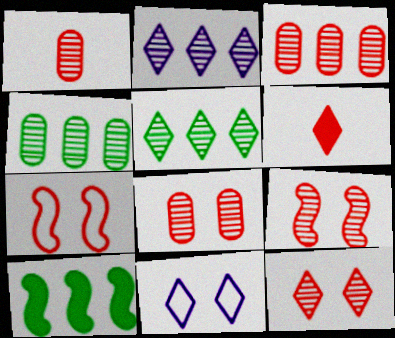[[1, 3, 8], 
[1, 10, 11], 
[3, 6, 7], 
[5, 6, 11], 
[8, 9, 12]]